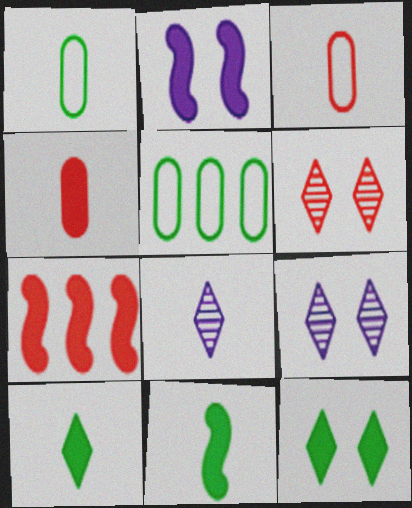[[1, 7, 9], 
[2, 7, 11], 
[3, 6, 7], 
[3, 8, 11]]